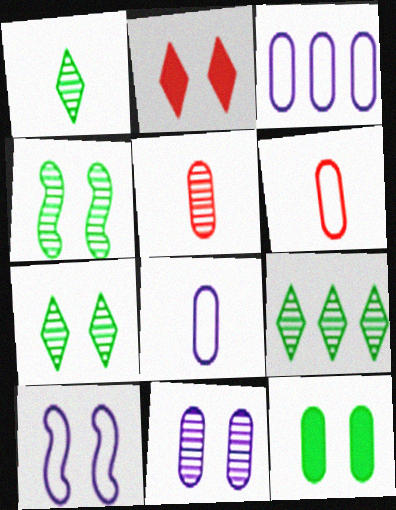[[1, 7, 9], 
[3, 5, 12]]